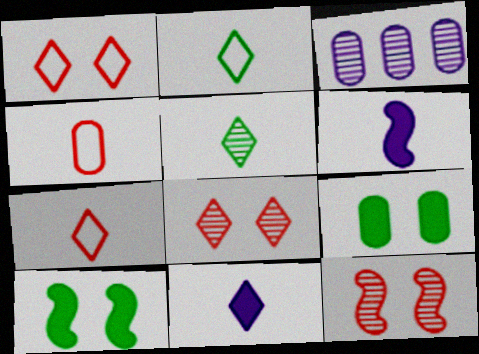[[3, 4, 9], 
[3, 5, 12], 
[3, 7, 10], 
[4, 5, 6], 
[5, 7, 11]]